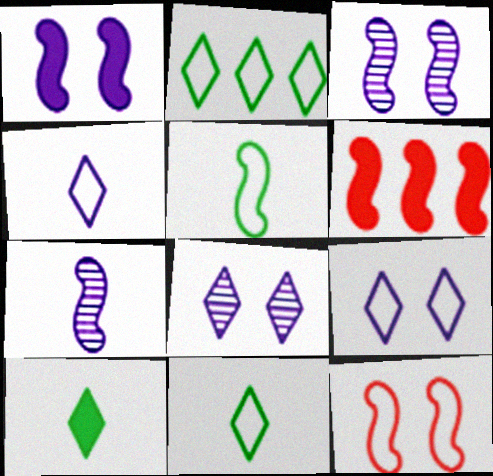[[3, 5, 6]]